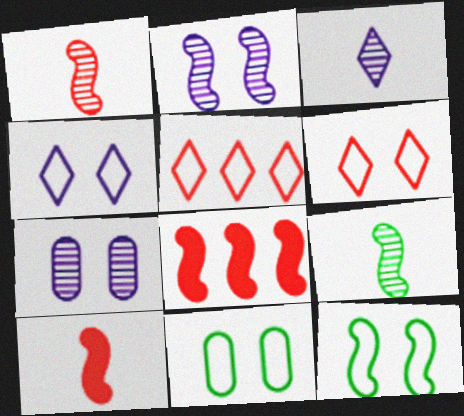[[3, 8, 11]]